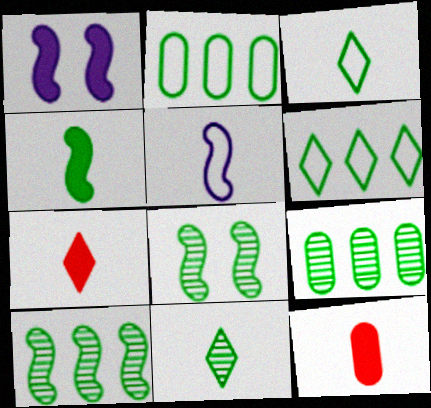[[5, 11, 12], 
[8, 9, 11]]